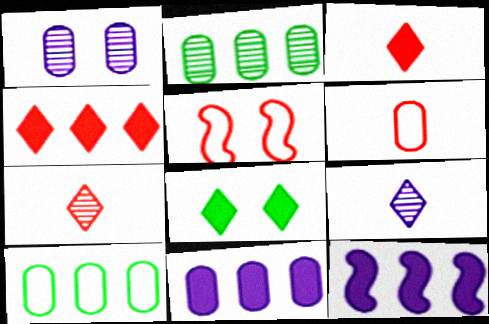[[1, 5, 8]]